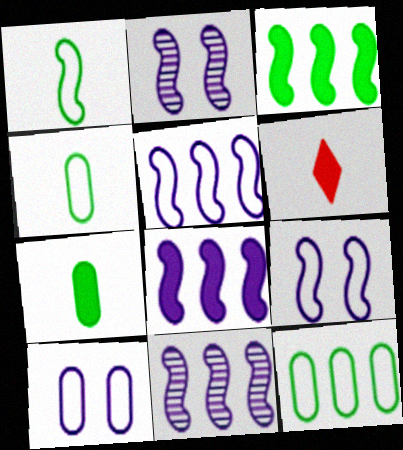[[2, 6, 12], 
[5, 8, 11]]